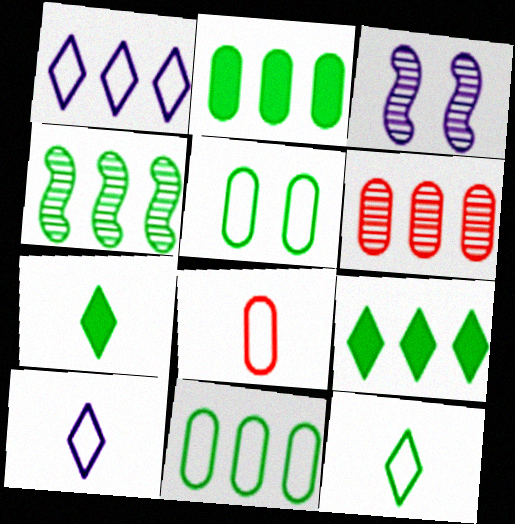[[3, 8, 9], 
[4, 5, 7], 
[4, 9, 11]]